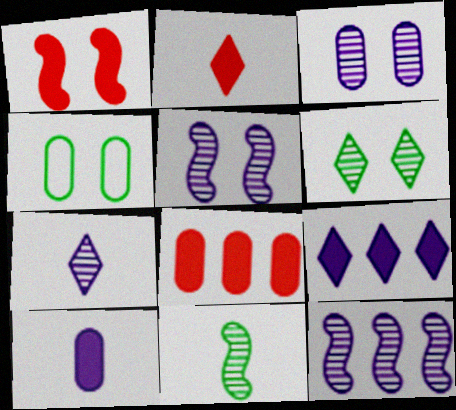[[1, 2, 8], 
[2, 4, 12], 
[3, 7, 12]]